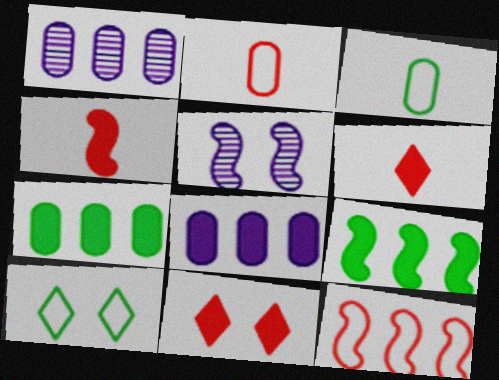[[1, 4, 10]]